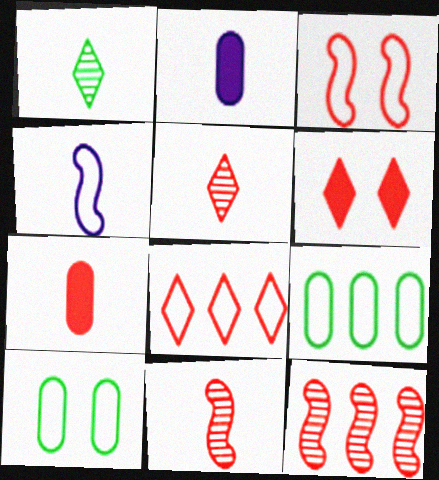[[1, 4, 7], 
[4, 8, 10], 
[5, 6, 8]]